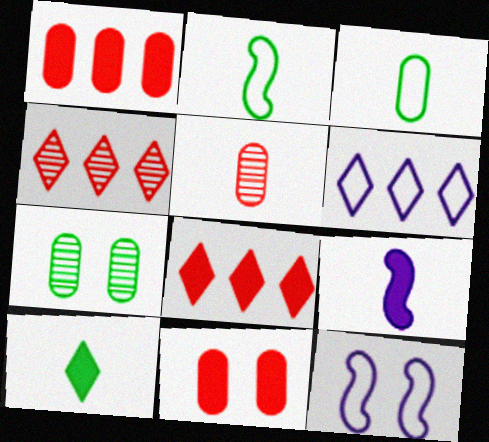[]